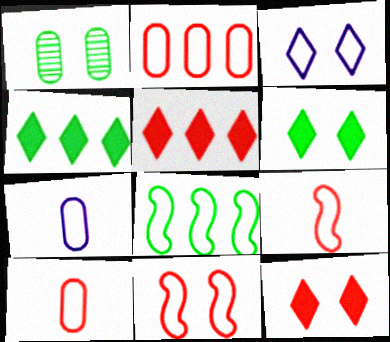[[3, 8, 10]]